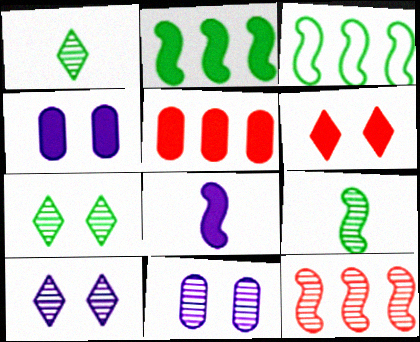[[1, 11, 12]]